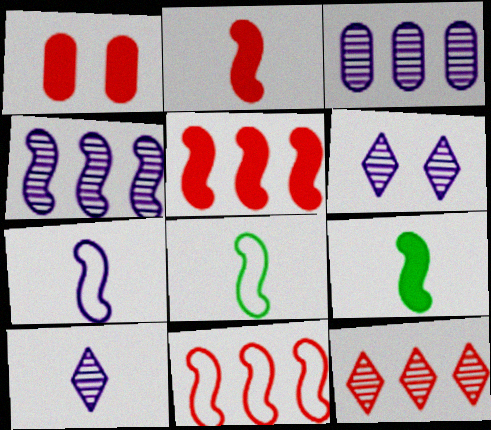[]